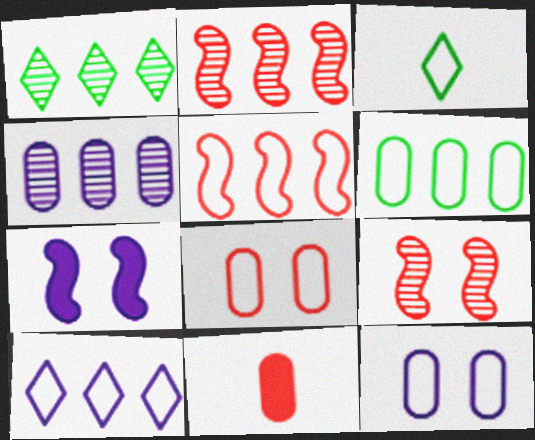[[1, 2, 4], 
[3, 5, 12], 
[5, 6, 10]]